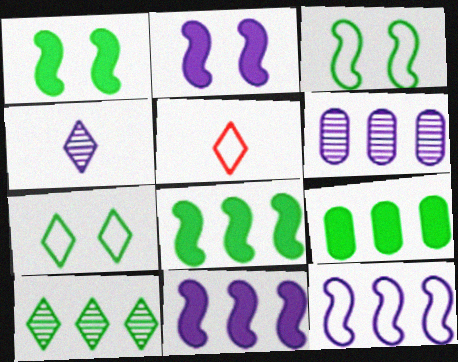[[1, 5, 6]]